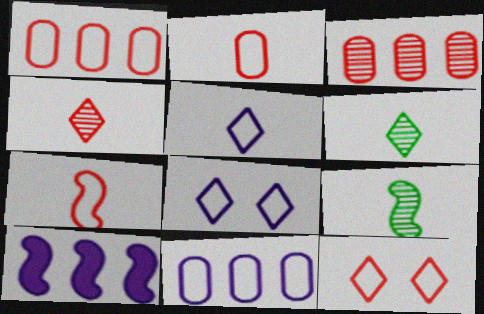[[1, 7, 12]]